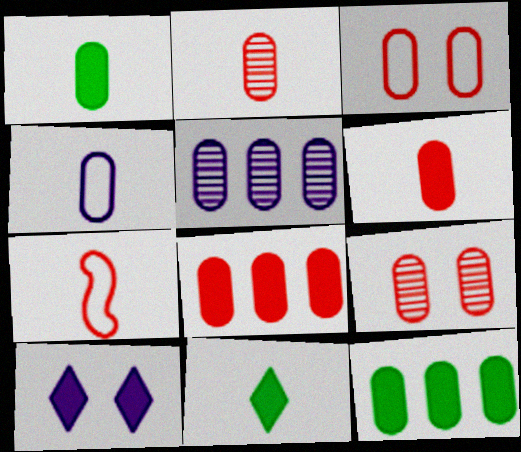[[1, 2, 4], 
[1, 3, 5], 
[2, 3, 8], 
[4, 9, 12]]